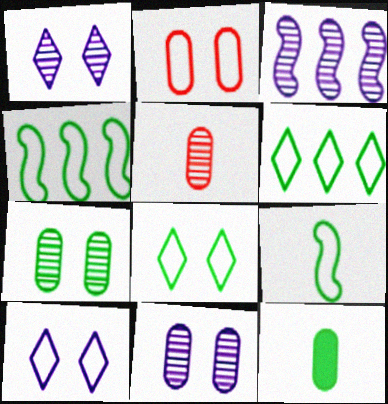[]